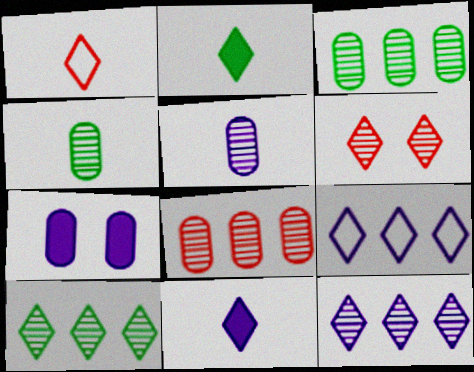[[2, 6, 9]]